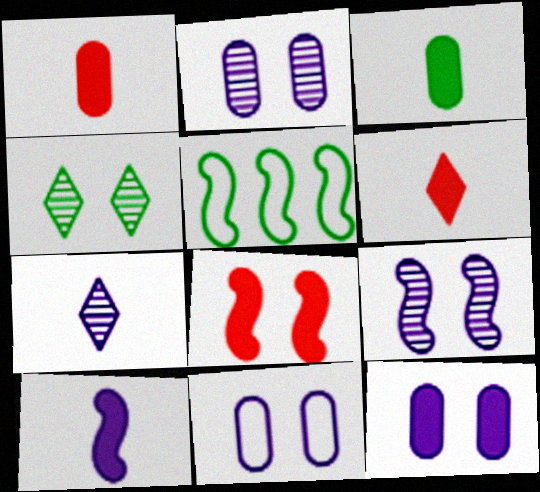[[2, 5, 6], 
[2, 11, 12], 
[3, 4, 5], 
[3, 6, 10], 
[4, 8, 11]]